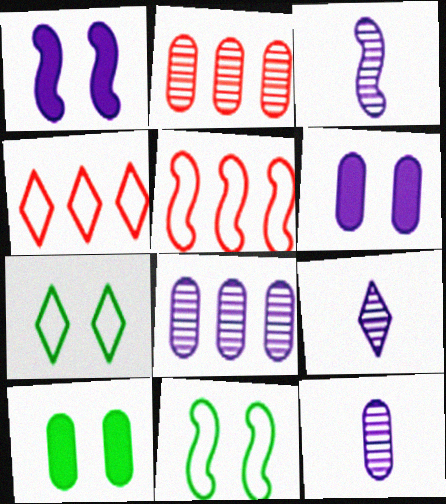[[3, 4, 10], 
[3, 9, 12], 
[5, 9, 10]]